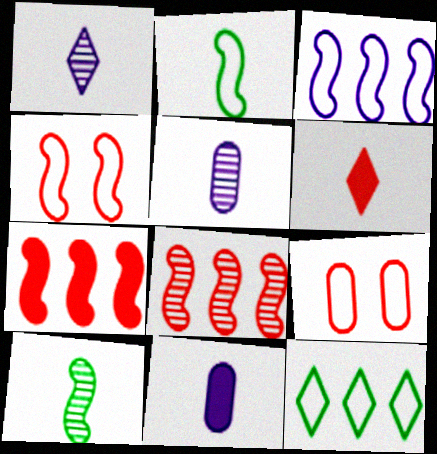[[2, 3, 4], 
[2, 5, 6], 
[6, 8, 9]]